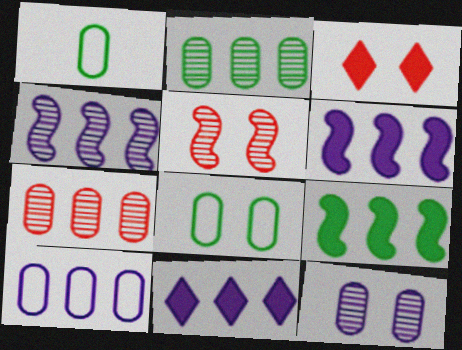[[1, 3, 4], 
[1, 5, 11], 
[4, 10, 11]]